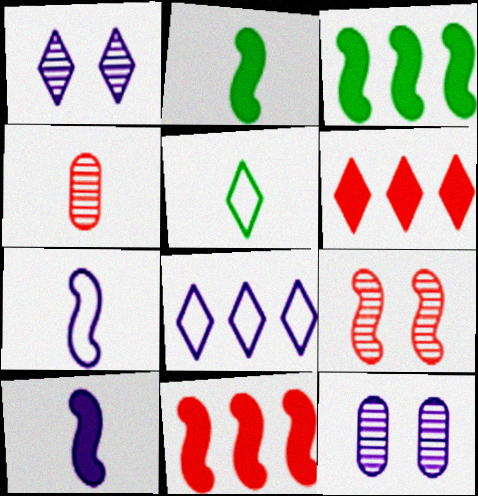[[1, 5, 6], 
[3, 7, 9], 
[4, 5, 10], 
[5, 11, 12], 
[8, 10, 12]]